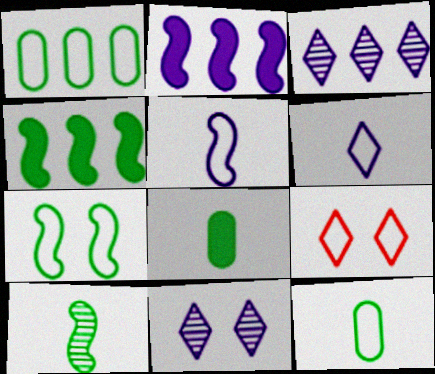[[1, 5, 9], 
[4, 7, 10]]